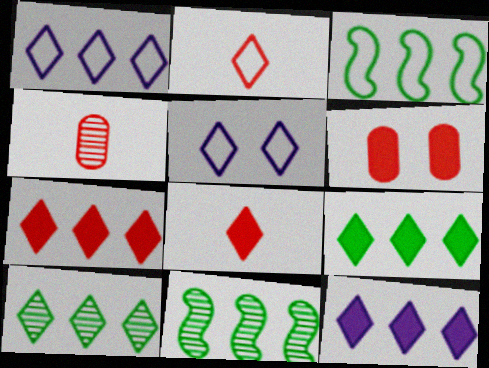[[1, 7, 10], 
[5, 8, 10], 
[7, 9, 12]]